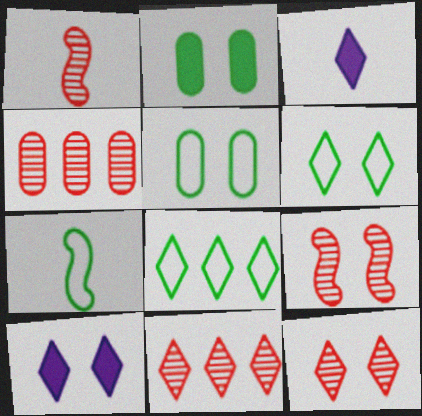[[1, 4, 12], 
[3, 6, 11], 
[3, 8, 12], 
[4, 7, 10], 
[5, 7, 8], 
[5, 9, 10], 
[6, 10, 12]]